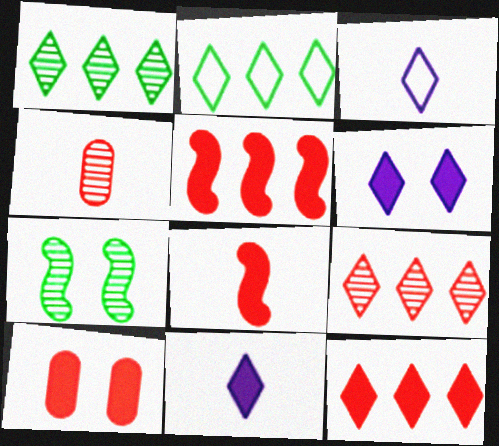[[8, 10, 12]]